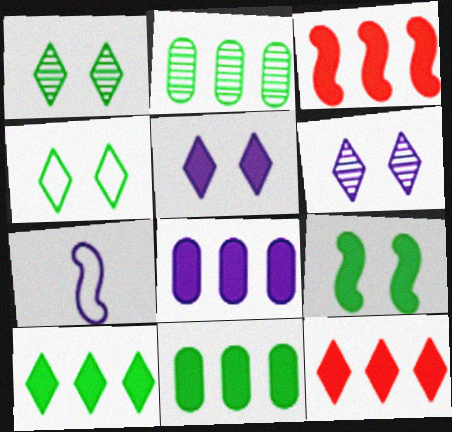[[3, 8, 10], 
[6, 7, 8]]